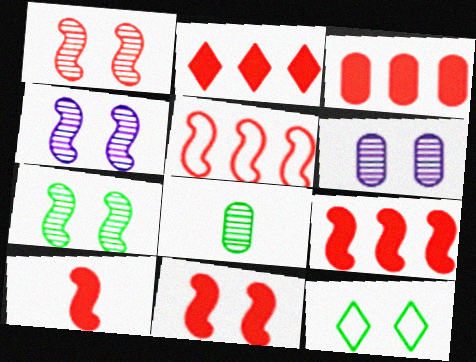[[1, 4, 7], 
[1, 5, 10], 
[2, 3, 9], 
[6, 11, 12], 
[9, 10, 11]]